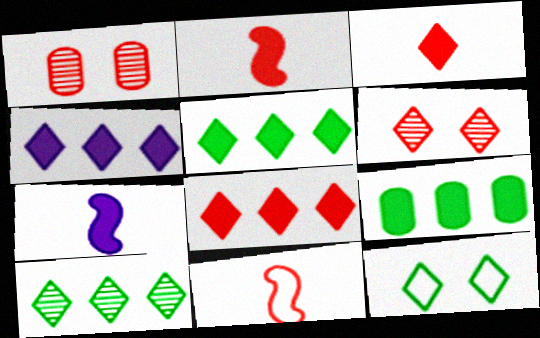[[1, 8, 11], 
[4, 5, 8]]